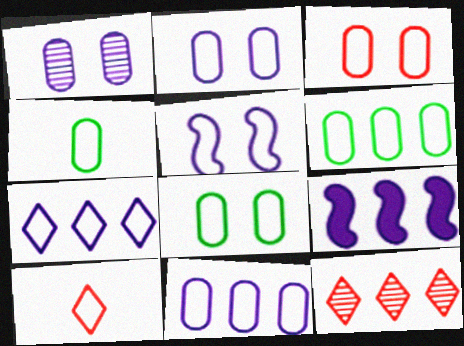[[2, 3, 8], 
[3, 4, 11], 
[4, 6, 8], 
[5, 6, 10], 
[6, 9, 12]]